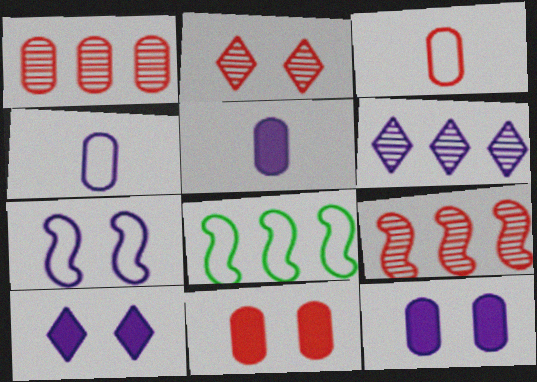[[1, 3, 11], 
[2, 5, 8], 
[5, 6, 7]]